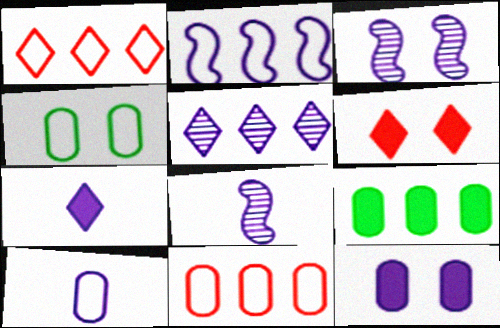[[3, 4, 6], 
[4, 10, 11], 
[7, 8, 10]]